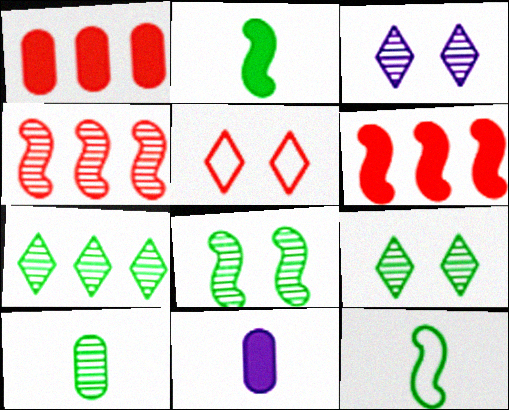[[1, 3, 12], 
[3, 4, 10], 
[7, 8, 10]]